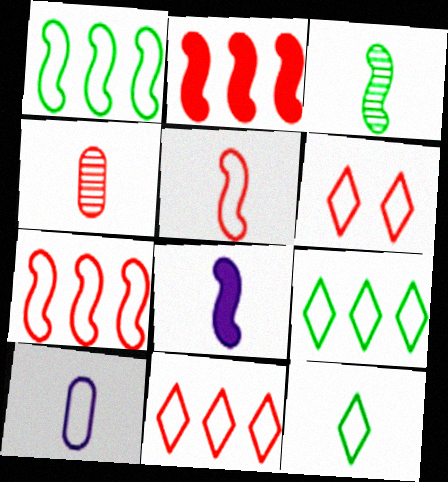[[1, 6, 10], 
[2, 4, 6], 
[3, 5, 8], 
[4, 8, 12], 
[5, 10, 12]]